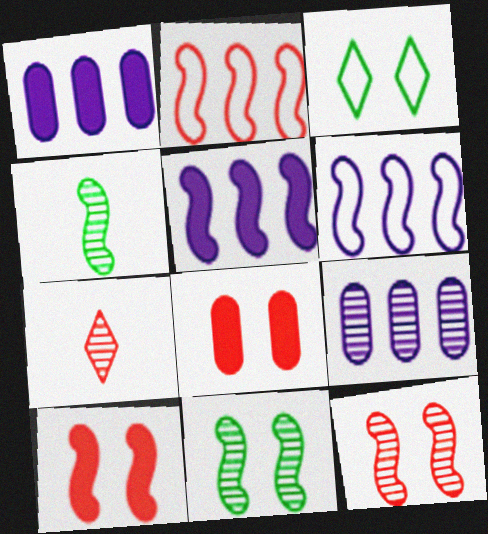[[2, 7, 8], 
[4, 6, 10], 
[7, 9, 11]]